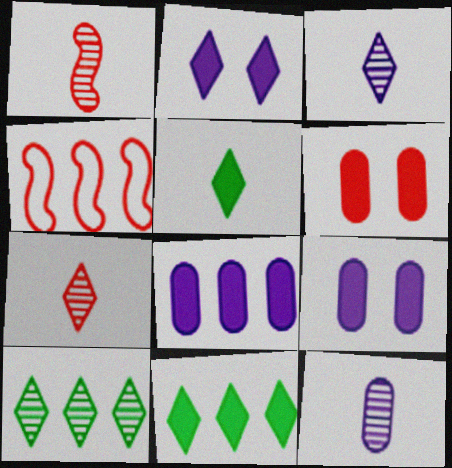[[4, 6, 7], 
[4, 8, 10]]